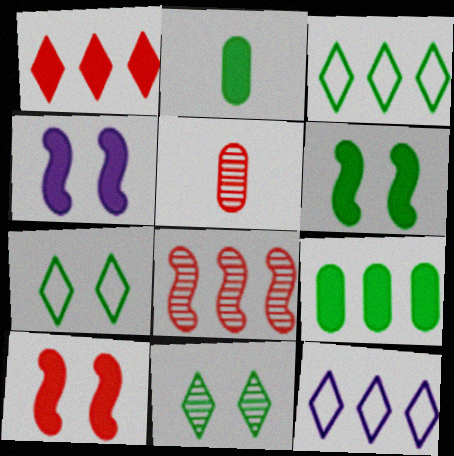[[1, 2, 4], 
[3, 4, 5], 
[4, 6, 10], 
[5, 6, 12], 
[8, 9, 12]]